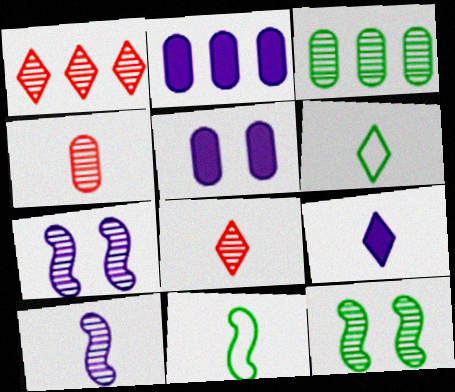[[1, 5, 11], 
[3, 7, 8], 
[4, 9, 11], 
[6, 8, 9]]